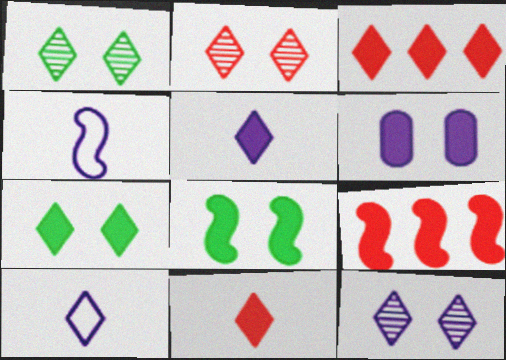[[1, 2, 12], 
[1, 3, 10], 
[3, 5, 7]]